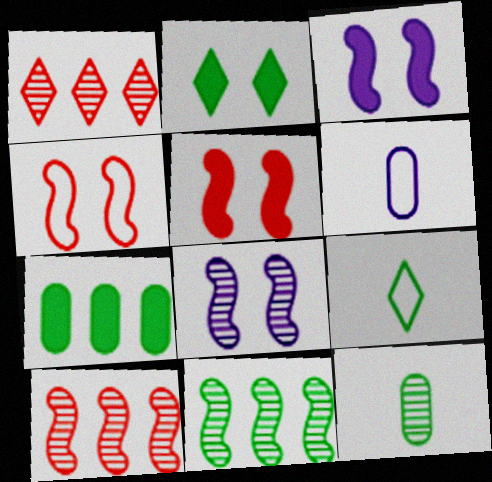[[1, 8, 12], 
[2, 6, 10]]